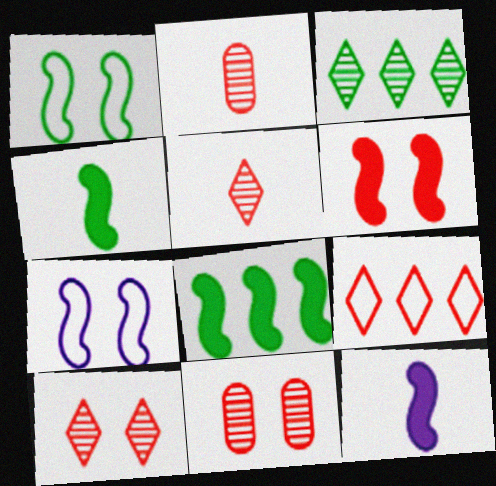[[2, 6, 9], 
[6, 8, 12]]